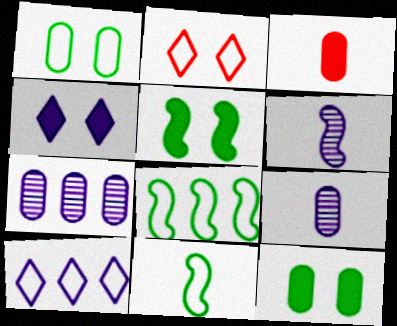[[1, 3, 7]]